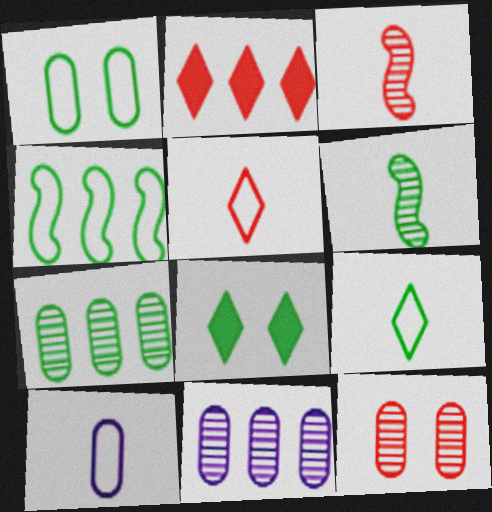[[1, 4, 9], 
[2, 4, 11]]